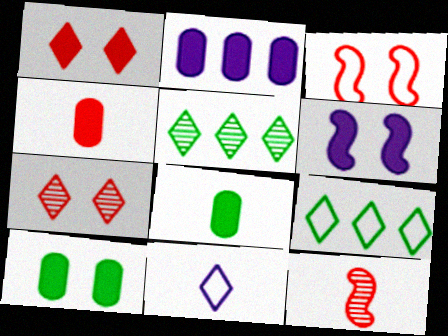[[1, 5, 11], 
[1, 6, 10], 
[2, 4, 10], 
[8, 11, 12]]